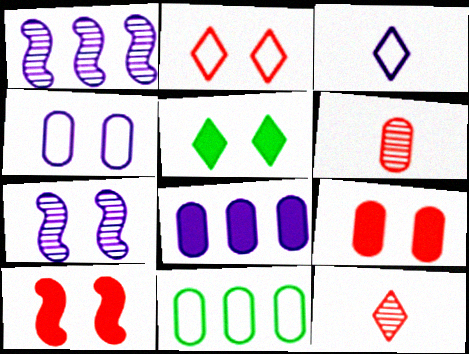[[3, 7, 8]]